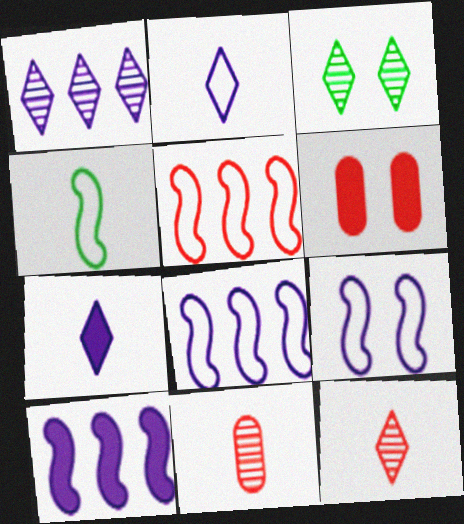[[1, 3, 12], 
[1, 4, 6], 
[3, 6, 9], 
[4, 5, 9], 
[4, 7, 11], 
[5, 6, 12]]